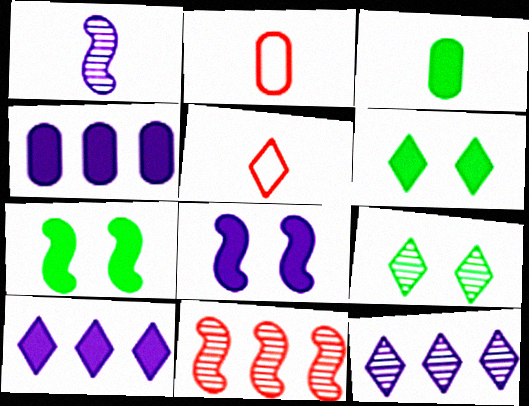[[1, 3, 5], 
[2, 7, 12], 
[5, 6, 12], 
[5, 9, 10]]